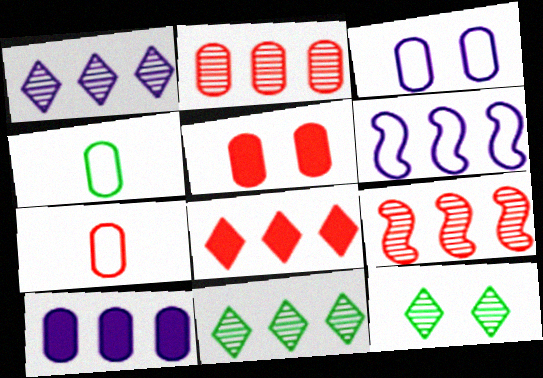[[1, 6, 10], 
[2, 5, 7]]